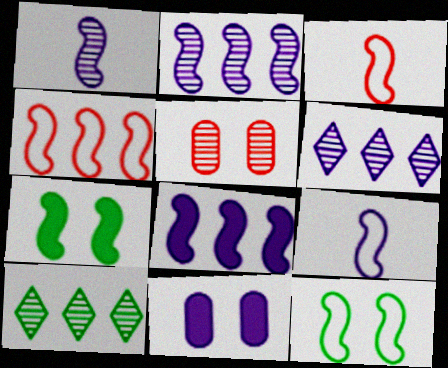[[1, 4, 7], 
[1, 5, 10], 
[2, 3, 7], 
[3, 10, 11], 
[4, 9, 12], 
[6, 9, 11]]